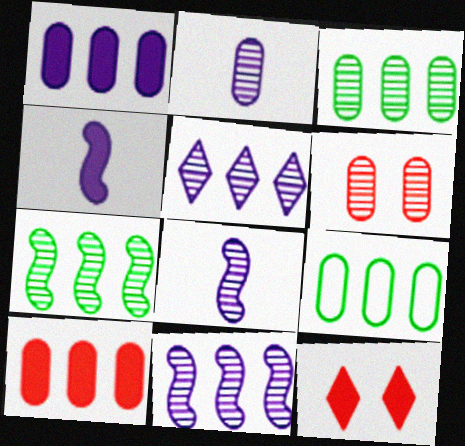[[2, 3, 6], 
[8, 9, 12]]